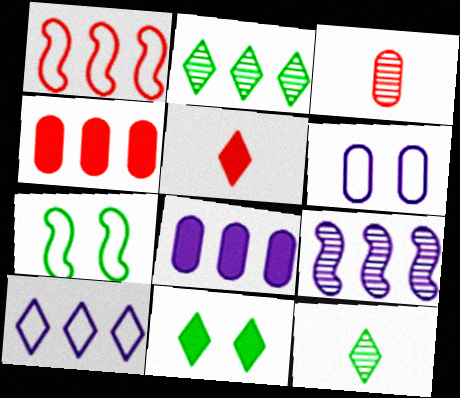[[1, 2, 8], 
[8, 9, 10]]